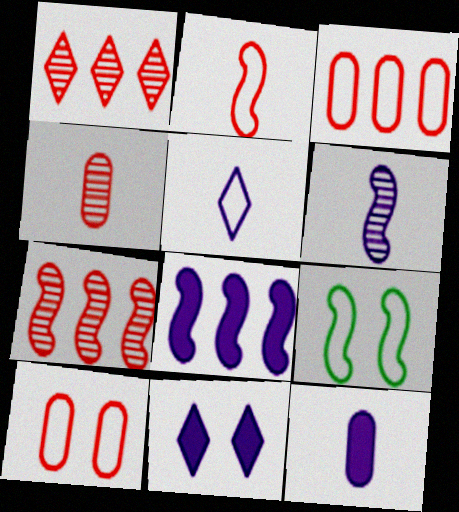[[1, 9, 12], 
[3, 5, 9], 
[5, 6, 12], 
[8, 11, 12]]